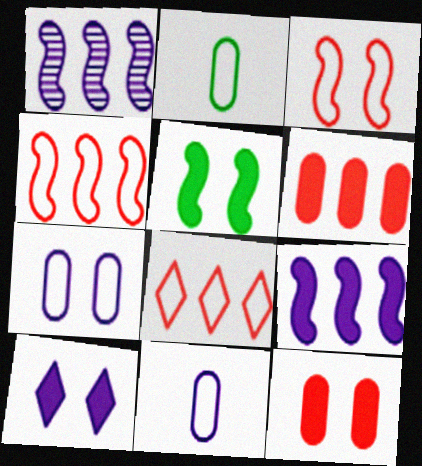[[1, 10, 11], 
[5, 10, 12]]